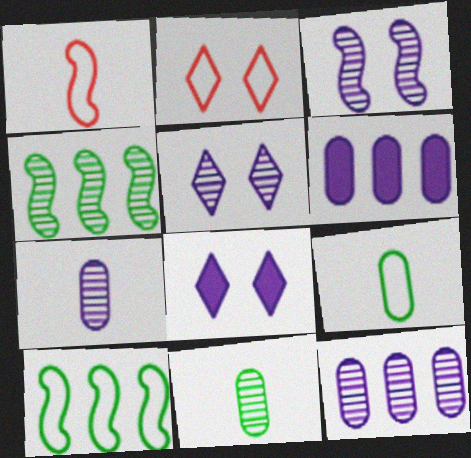[]